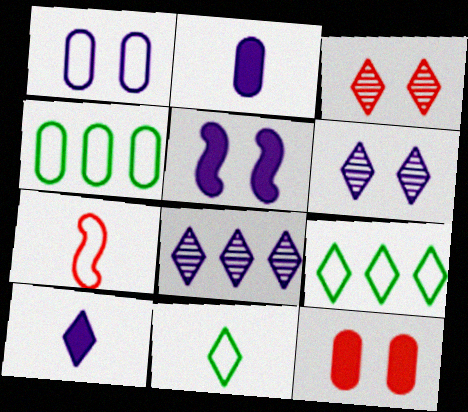[[1, 5, 6], 
[1, 7, 9], 
[3, 9, 10]]